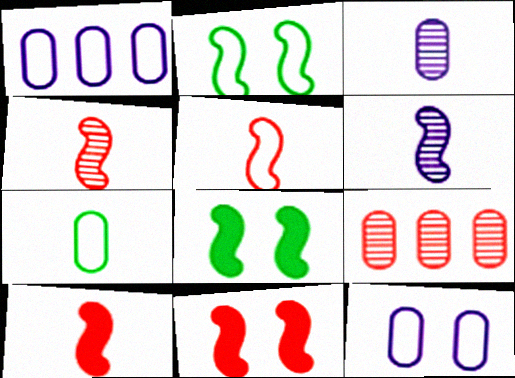[[4, 5, 10]]